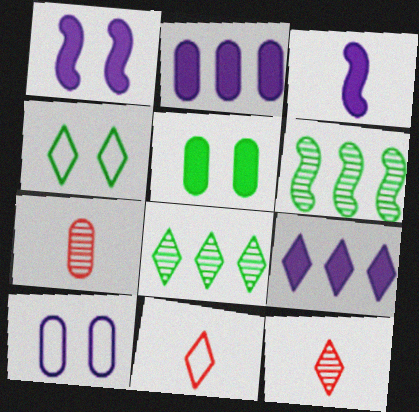[[4, 9, 12]]